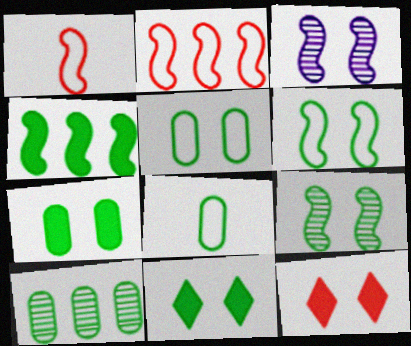[[1, 3, 4], 
[3, 5, 12], 
[5, 9, 11], 
[7, 8, 10]]